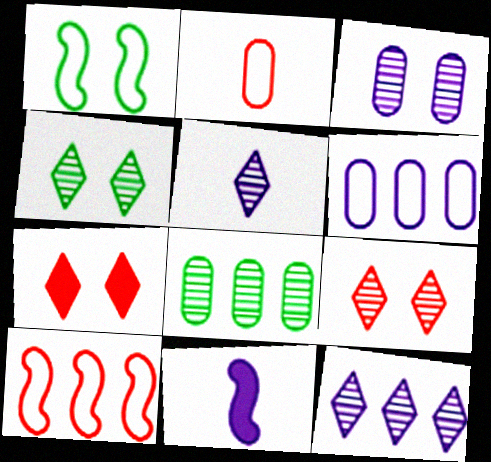[[1, 3, 7]]